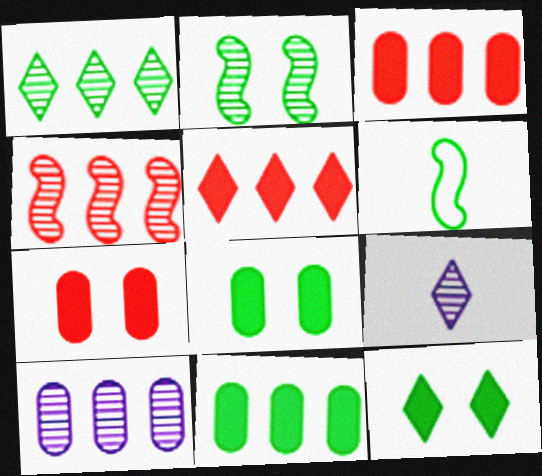[[1, 4, 10], 
[1, 6, 8]]